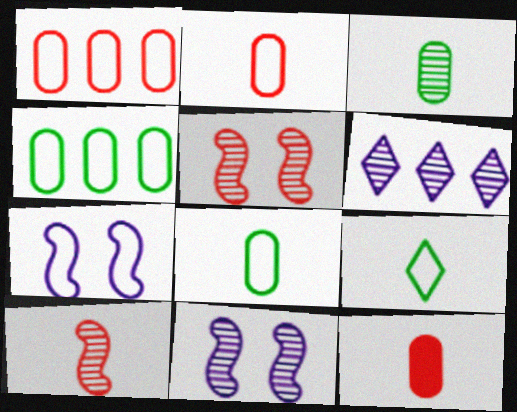[[1, 7, 9], 
[3, 5, 6]]